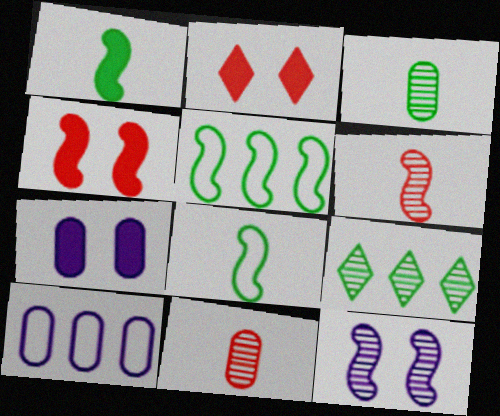[[9, 11, 12]]